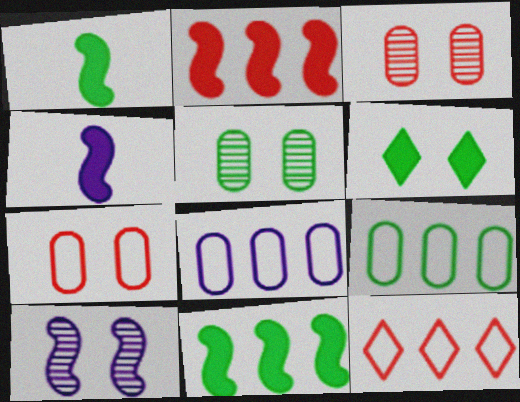[[4, 5, 12], 
[6, 7, 10]]